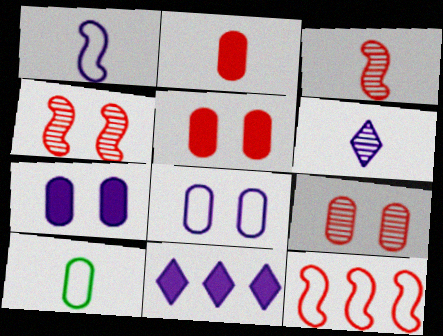[[4, 10, 11]]